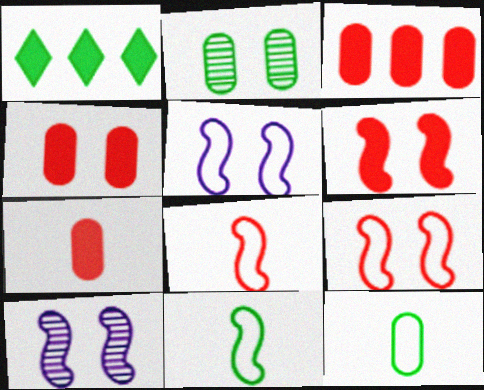[[1, 2, 11], 
[3, 4, 7]]